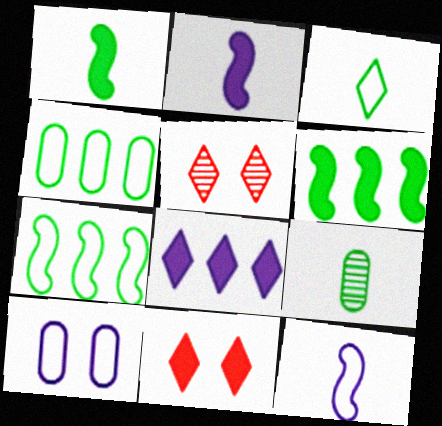[[1, 3, 9], 
[2, 4, 5], 
[3, 5, 8]]